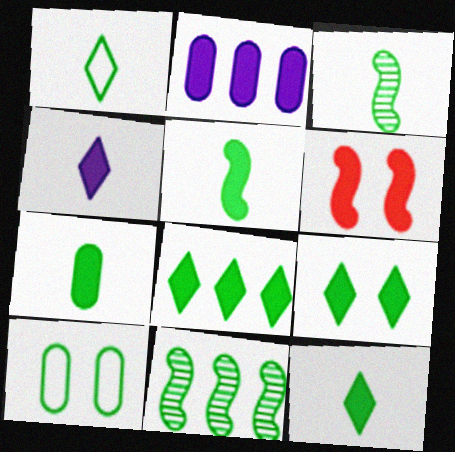[[1, 3, 7], 
[2, 6, 12], 
[3, 8, 10], 
[5, 7, 12], 
[8, 9, 12], 
[10, 11, 12]]